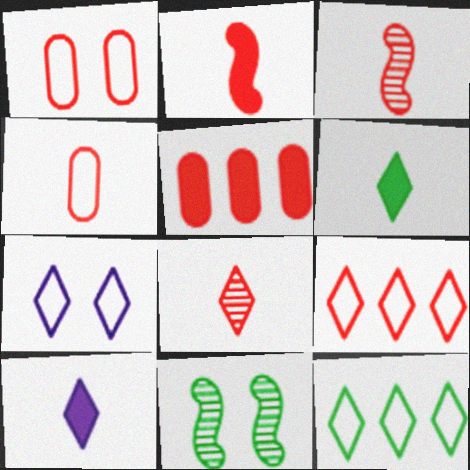[[2, 4, 8]]